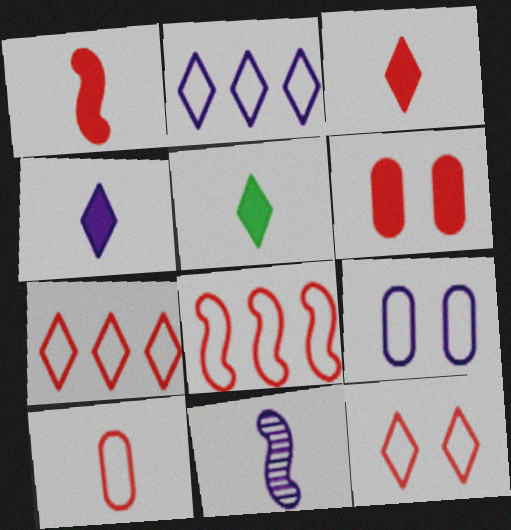[[3, 4, 5], 
[5, 10, 11], 
[8, 10, 12]]